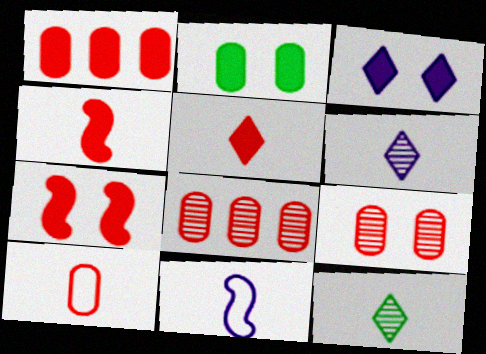[[1, 5, 7], 
[1, 9, 10], 
[2, 3, 7]]